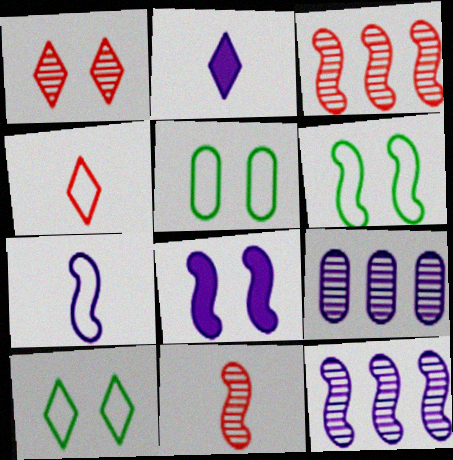[[1, 5, 8], 
[2, 3, 5], 
[5, 6, 10], 
[7, 8, 12]]